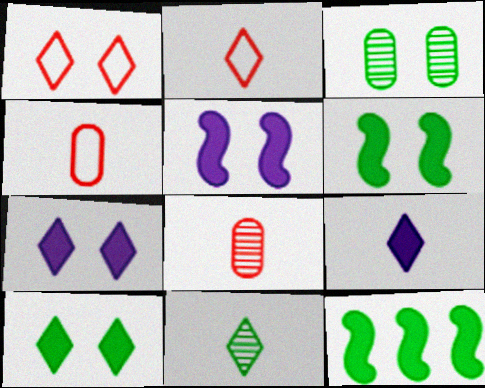[[1, 3, 5], 
[2, 9, 11]]